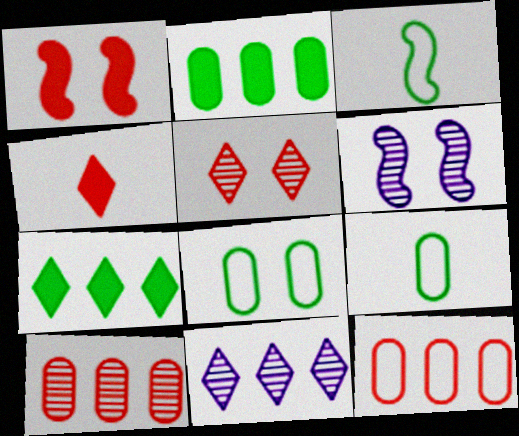[[1, 9, 11]]